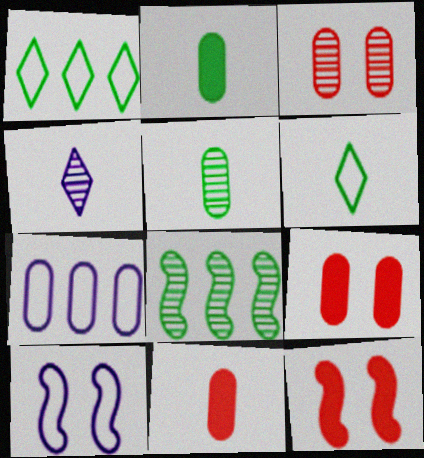[[2, 3, 7], 
[3, 4, 8], 
[5, 7, 9]]